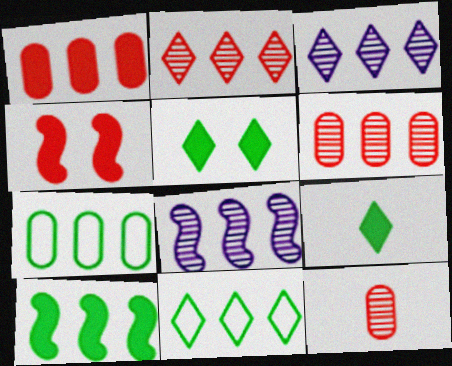[[1, 8, 11]]